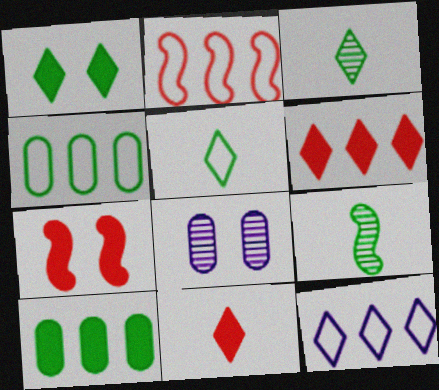[[1, 4, 9], 
[2, 4, 12]]